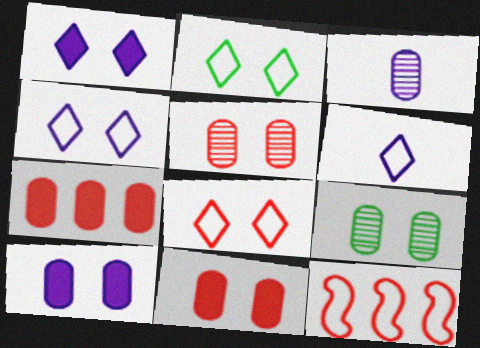[[2, 4, 8]]